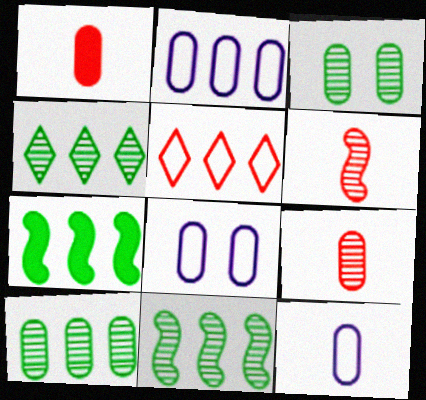[[1, 2, 3], 
[1, 8, 10], 
[2, 8, 12], 
[4, 10, 11]]